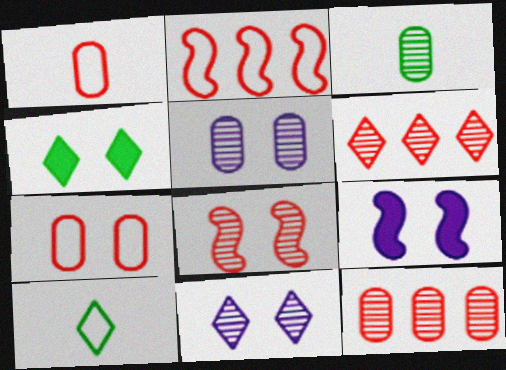[[3, 5, 12], 
[9, 10, 12]]